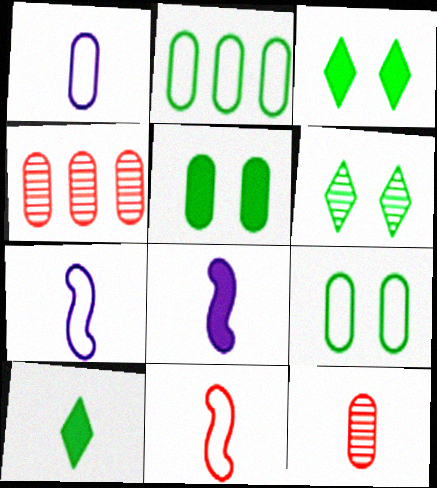[[1, 4, 5], 
[3, 4, 7], 
[7, 10, 12]]